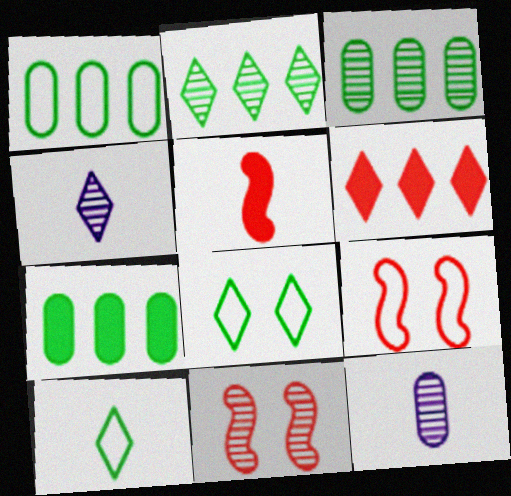[[1, 3, 7], 
[2, 11, 12], 
[3, 4, 11], 
[4, 6, 8], 
[4, 7, 9], 
[5, 10, 12]]